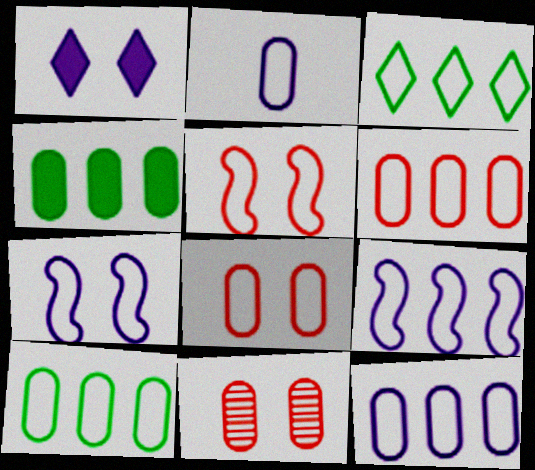[[2, 3, 5], 
[2, 4, 11], 
[2, 8, 10], 
[3, 6, 9], 
[6, 10, 12]]